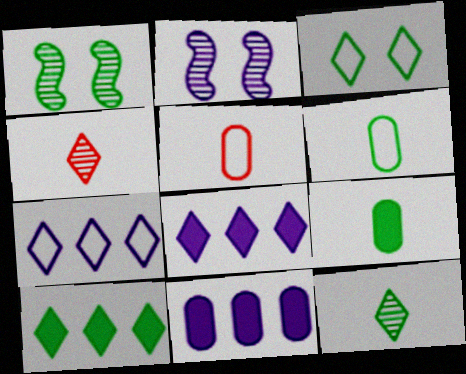[[1, 5, 8], 
[1, 6, 10], 
[2, 5, 10], 
[3, 4, 8], 
[3, 10, 12]]